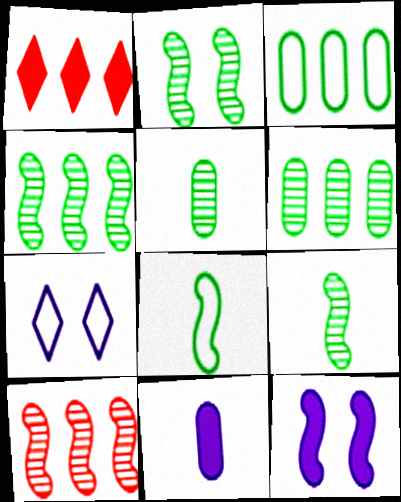[[2, 4, 9], 
[8, 10, 12]]